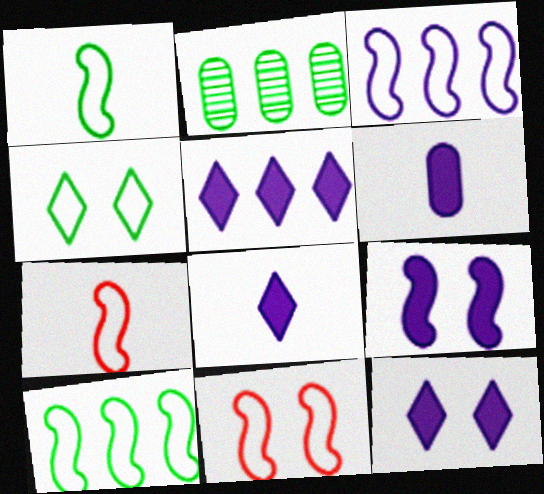[[1, 3, 11], 
[2, 7, 12], 
[2, 8, 11], 
[5, 6, 9], 
[5, 8, 12]]